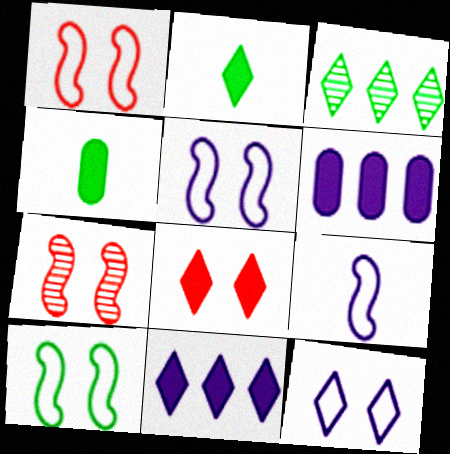[[1, 5, 10], 
[2, 8, 11], 
[3, 4, 10]]